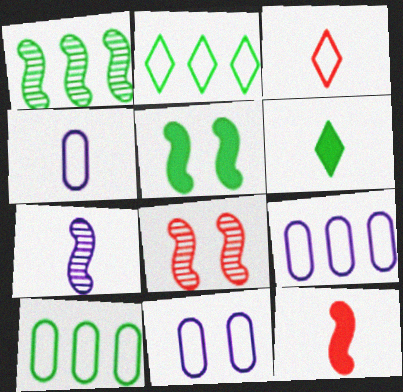[[1, 7, 8], 
[4, 9, 11], 
[6, 8, 9]]